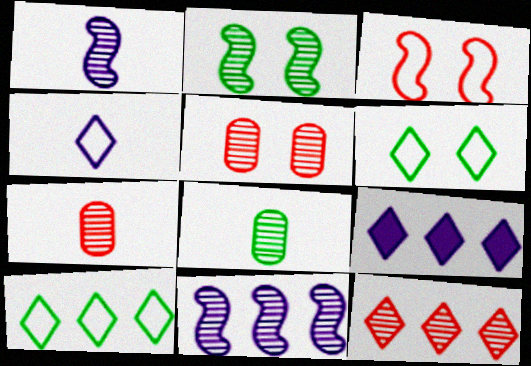[[3, 8, 9], 
[9, 10, 12]]